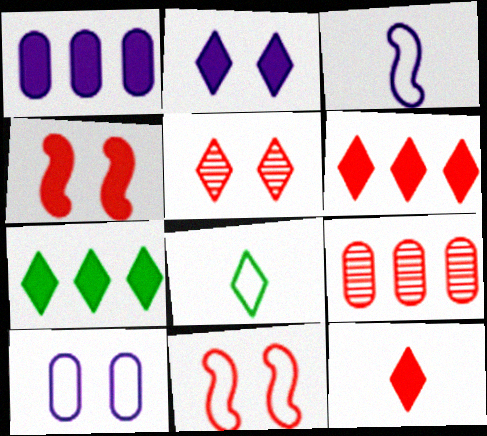[[2, 7, 12], 
[9, 11, 12]]